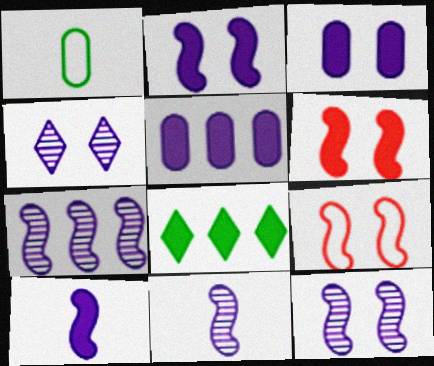[[7, 11, 12]]